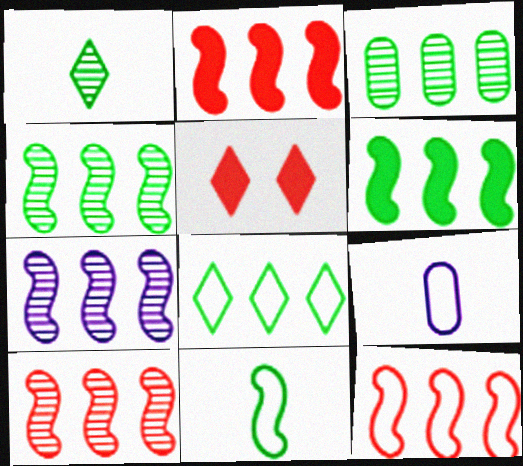[[2, 10, 12], 
[3, 6, 8], 
[4, 5, 9], 
[4, 7, 10], 
[6, 7, 12]]